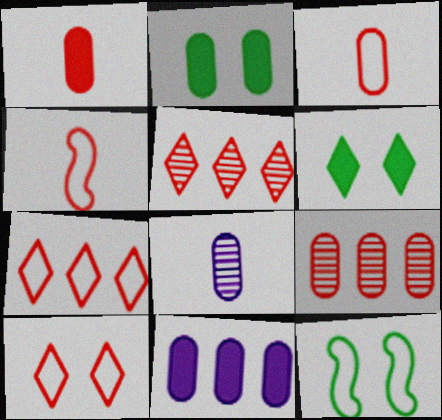[[1, 2, 11]]